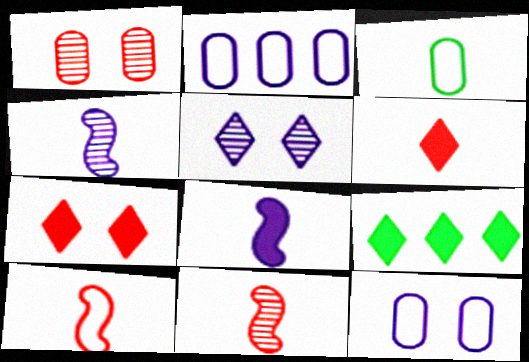[[2, 5, 8], 
[3, 4, 6], 
[9, 11, 12]]